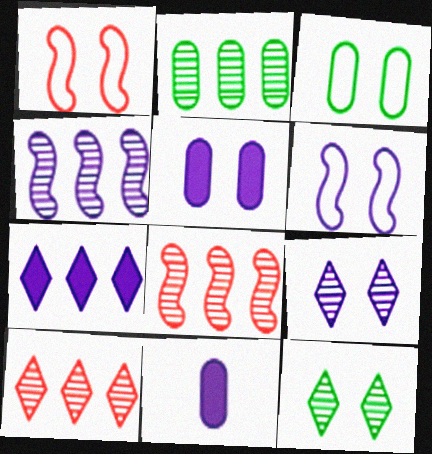[[1, 5, 12], 
[2, 4, 10], 
[5, 6, 9]]